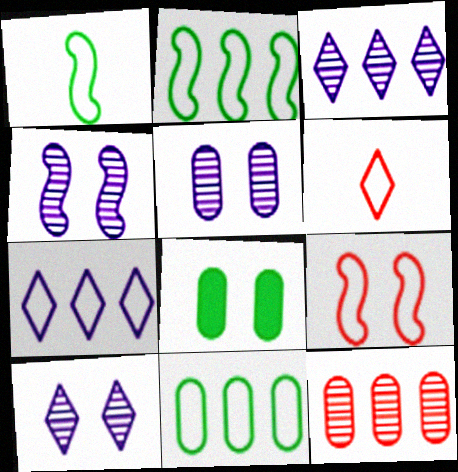[[4, 5, 10], 
[8, 9, 10]]